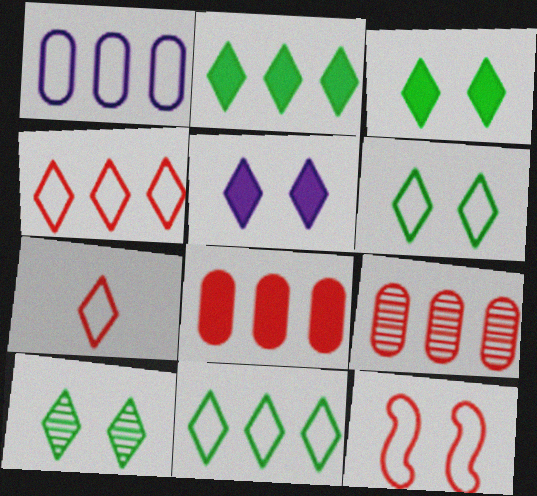[[3, 6, 10]]